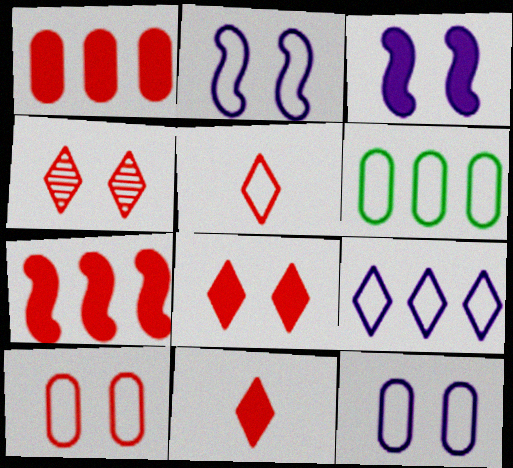[[2, 5, 6]]